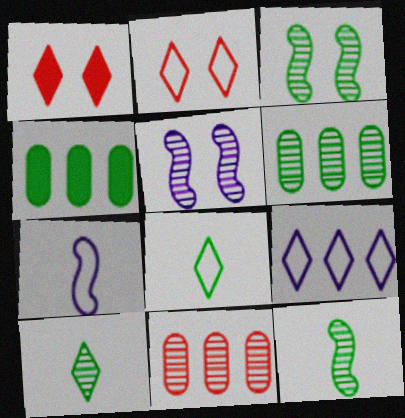[[1, 6, 7], 
[1, 9, 10], 
[2, 8, 9], 
[3, 4, 8], 
[3, 6, 10], 
[5, 10, 11]]